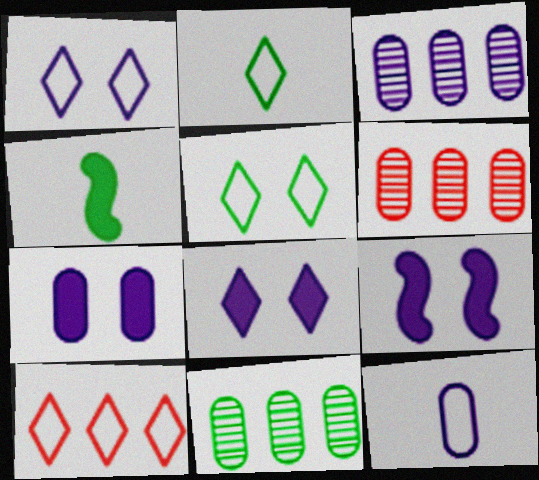[[1, 2, 10], 
[1, 4, 6], 
[2, 6, 9], 
[3, 6, 11], 
[3, 7, 12], 
[4, 5, 11], 
[7, 8, 9]]